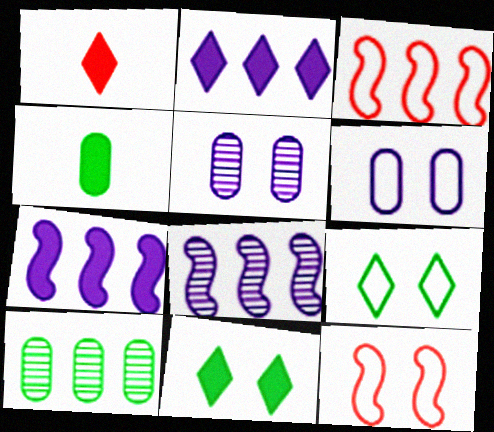[[1, 2, 11], 
[2, 3, 10], 
[5, 11, 12], 
[6, 9, 12]]